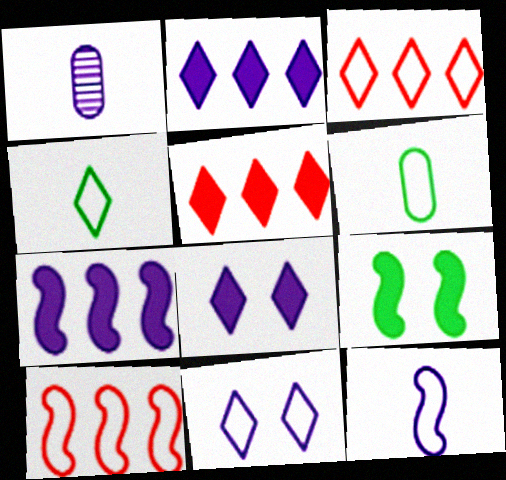[[1, 3, 9], 
[1, 7, 11], 
[3, 4, 11], 
[6, 10, 11]]